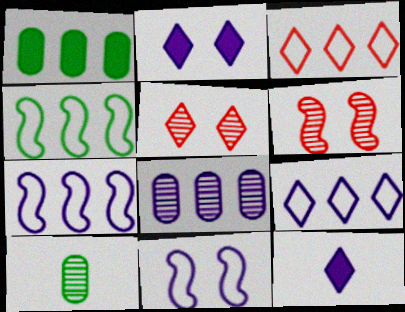[[8, 11, 12]]